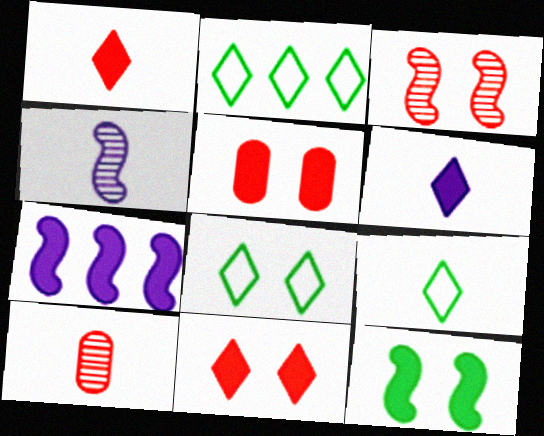[[2, 4, 5], 
[2, 8, 9], 
[7, 8, 10]]